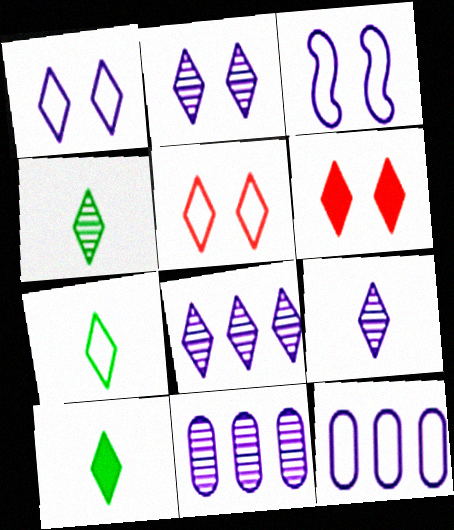[[2, 8, 9], 
[4, 7, 10], 
[5, 8, 10], 
[6, 7, 8]]